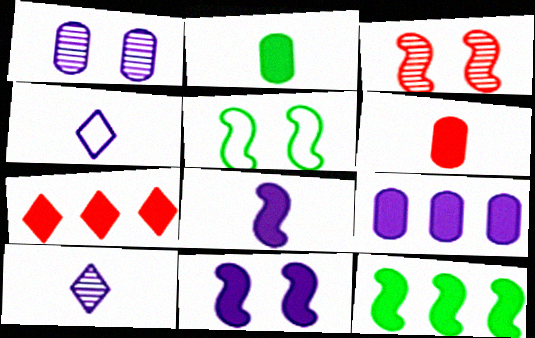[[2, 7, 11], 
[3, 5, 11], 
[7, 9, 12]]